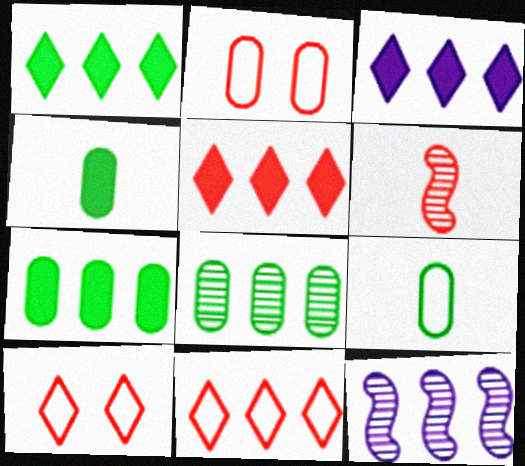[[1, 3, 5], 
[2, 5, 6], 
[4, 10, 12], 
[7, 11, 12]]